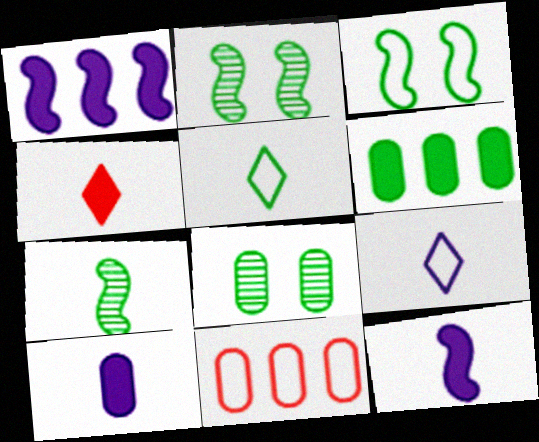[[2, 5, 6], 
[3, 9, 11], 
[8, 10, 11]]